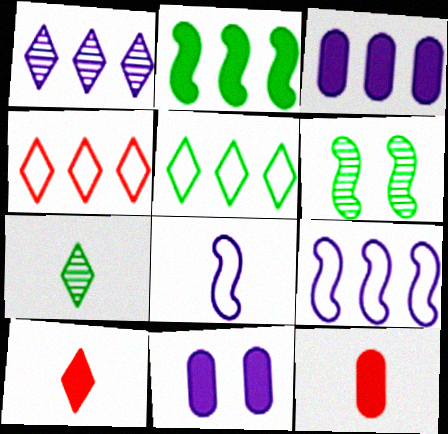[[1, 3, 9], 
[1, 8, 11], 
[2, 10, 11], 
[7, 8, 12]]